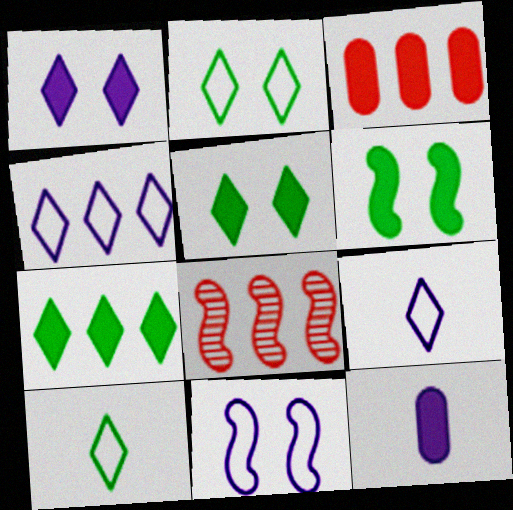[[2, 8, 12]]